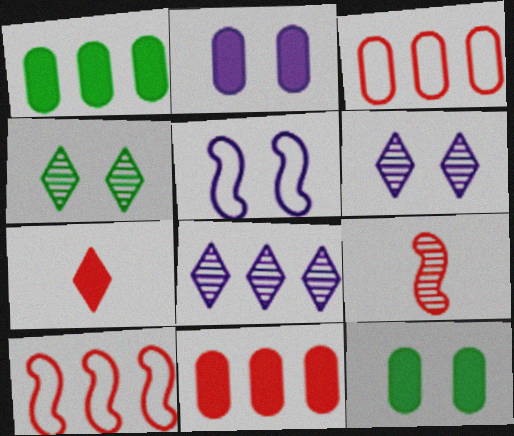[[1, 8, 10], 
[2, 5, 6]]